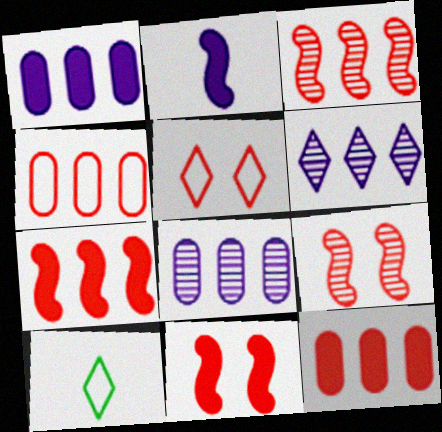[[1, 9, 10], 
[8, 10, 11]]